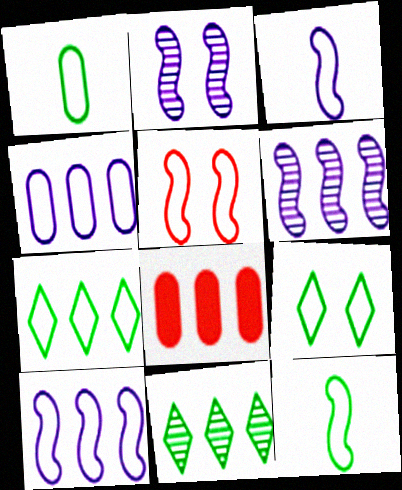[[5, 10, 12], 
[6, 7, 8], 
[8, 10, 11]]